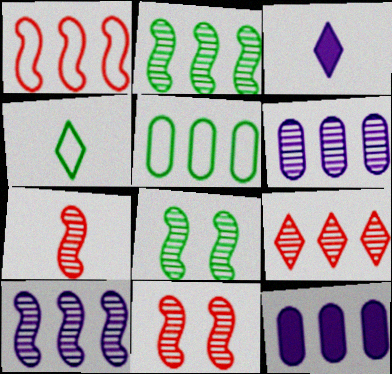[[2, 6, 9], 
[3, 5, 11], 
[4, 11, 12], 
[7, 8, 10]]